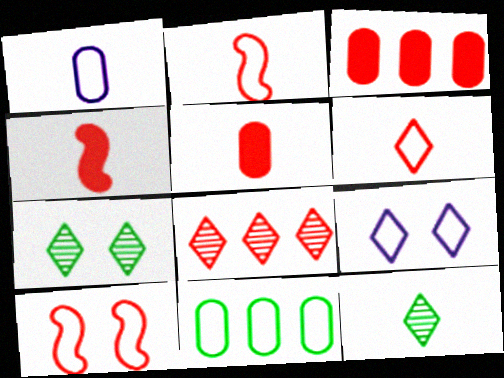[[1, 4, 12], 
[2, 9, 11], 
[5, 8, 10]]